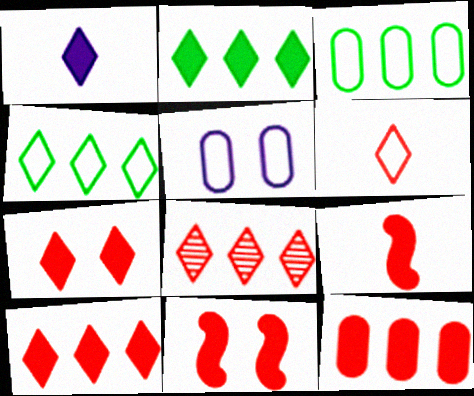[[1, 2, 7], 
[6, 7, 8], 
[7, 9, 12]]